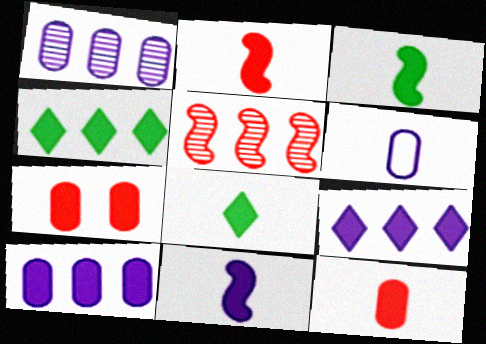[[2, 3, 11], 
[3, 7, 9], 
[4, 7, 11], 
[8, 11, 12]]